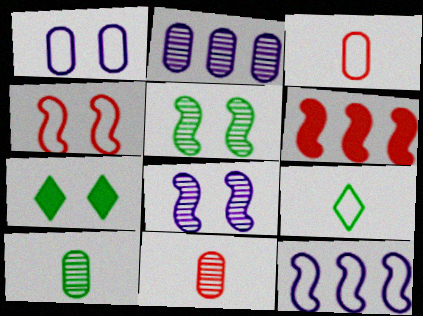[[7, 11, 12]]